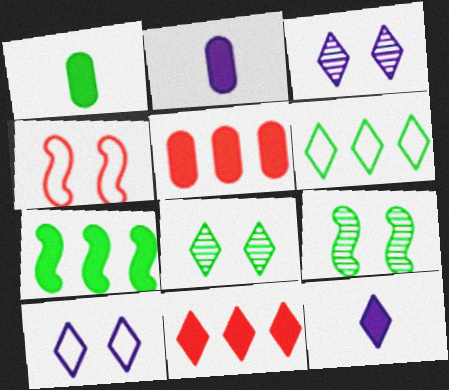[[1, 6, 9]]